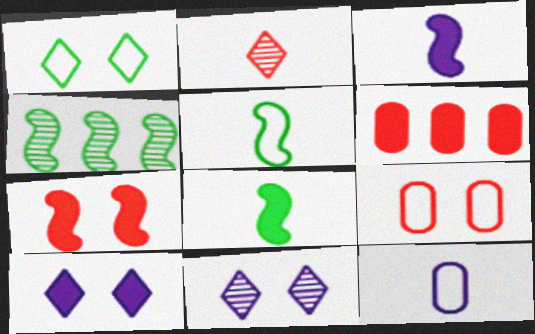[[2, 8, 12], 
[5, 6, 11], 
[6, 8, 10]]